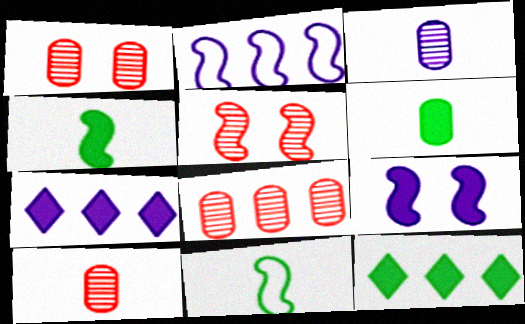[[1, 7, 11], 
[1, 8, 10], 
[2, 4, 5], 
[2, 8, 12]]